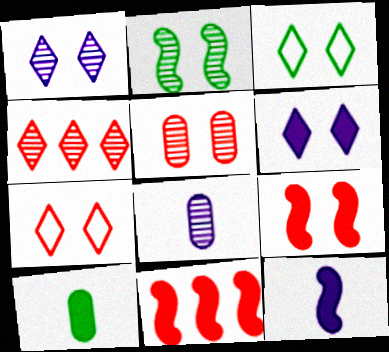[[1, 2, 5], 
[2, 4, 8], 
[3, 8, 11], 
[5, 7, 9], 
[6, 10, 11]]